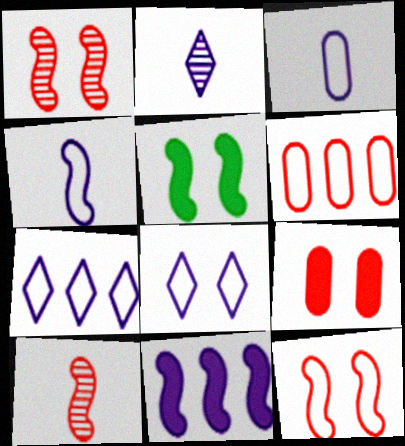[[2, 5, 6]]